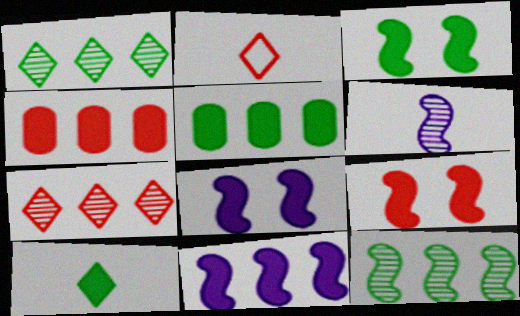[[3, 5, 10], 
[3, 8, 9], 
[4, 8, 10]]